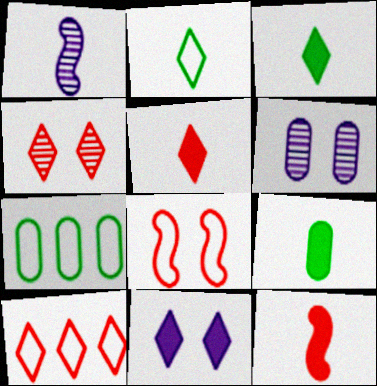[[4, 5, 10]]